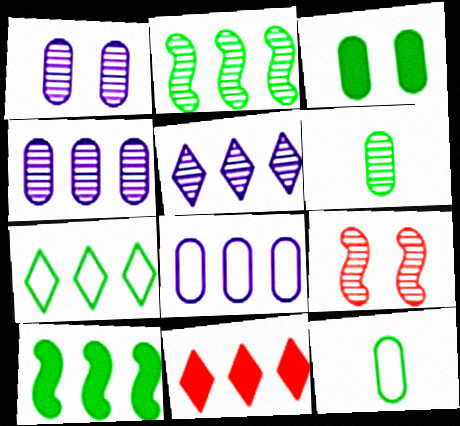[[2, 8, 11], 
[5, 6, 9], 
[5, 7, 11]]